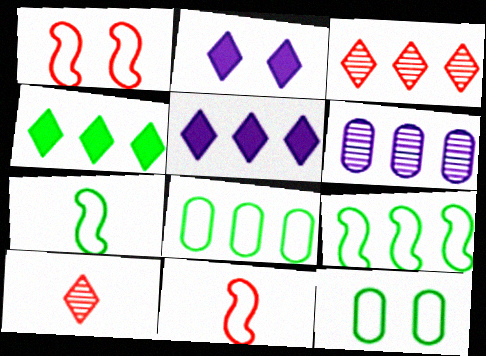[]